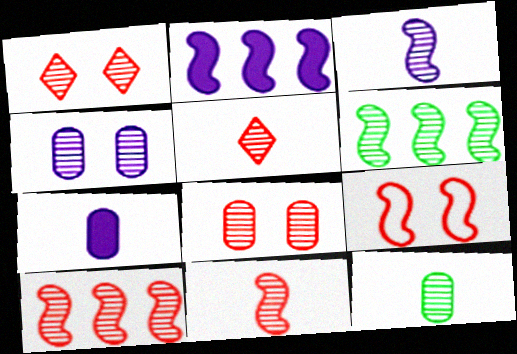[[3, 5, 12], 
[4, 5, 6], 
[5, 8, 10]]